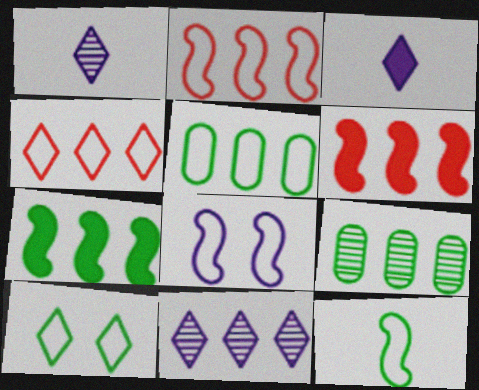[[2, 8, 12], 
[5, 6, 11], 
[5, 10, 12]]